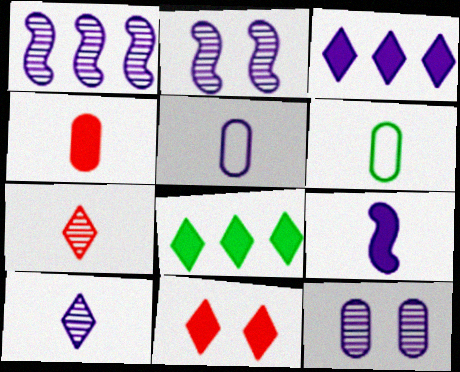[[1, 6, 11], 
[1, 10, 12], 
[2, 3, 5], 
[5, 9, 10], 
[6, 7, 9]]